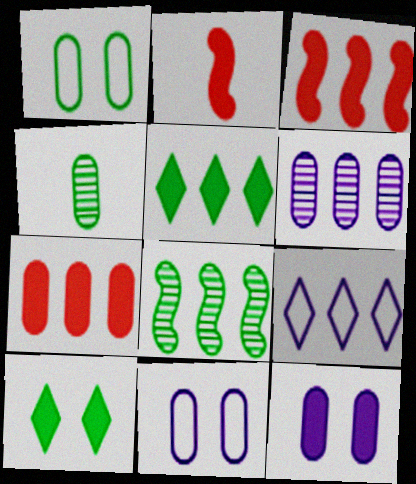[[2, 5, 12], 
[4, 7, 11], 
[7, 8, 9]]